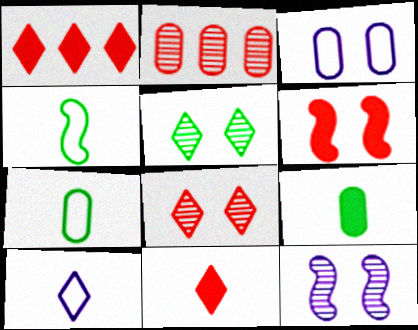[[1, 5, 10], 
[1, 7, 12], 
[2, 3, 9], 
[3, 5, 6]]